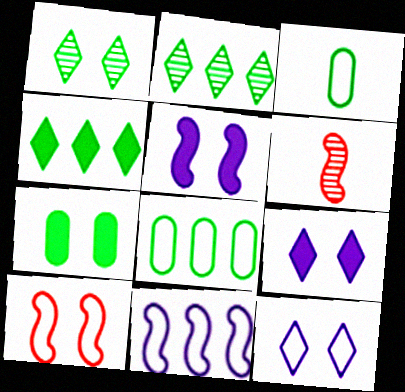[[6, 8, 9]]